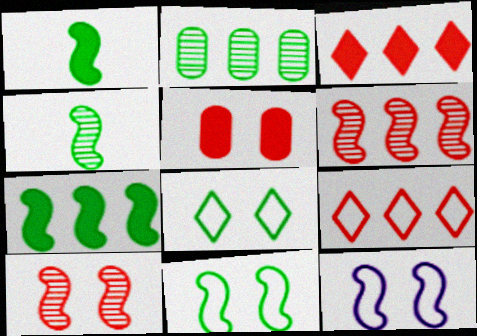[[1, 2, 8], 
[1, 6, 12], 
[4, 7, 11]]